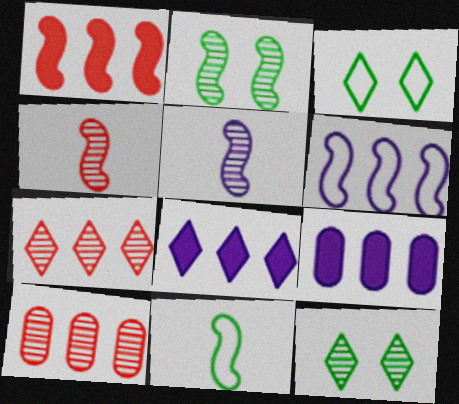[[3, 4, 9], 
[5, 10, 12]]